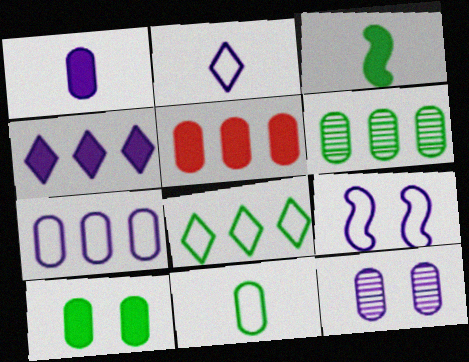[[1, 5, 10], 
[1, 7, 12], 
[2, 7, 9], 
[5, 6, 7], 
[5, 11, 12], 
[6, 10, 11]]